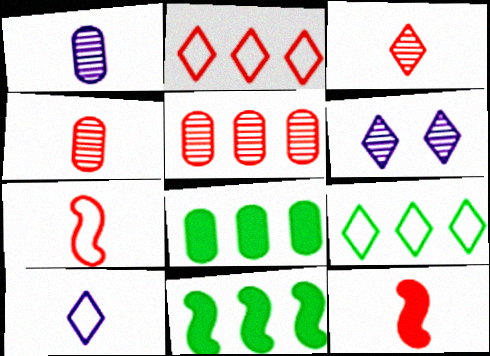[[6, 7, 8]]